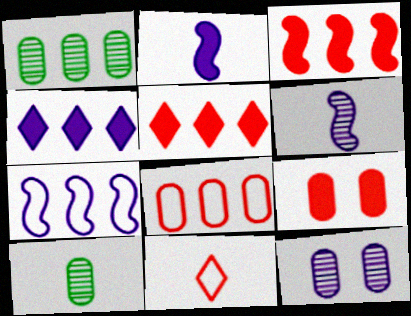[[1, 5, 7], 
[2, 10, 11]]